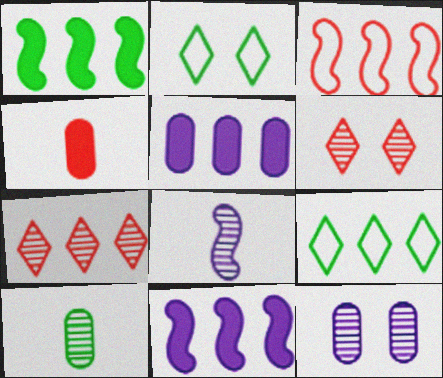[[1, 2, 10], 
[3, 4, 6]]